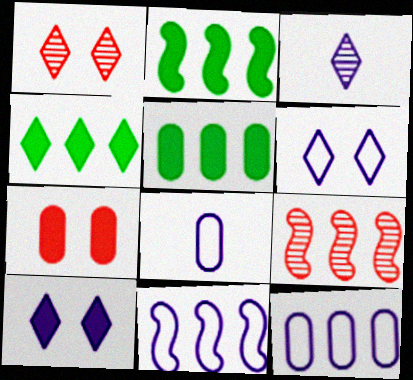[[1, 2, 8], 
[2, 4, 5], 
[2, 9, 11], 
[4, 9, 12], 
[6, 8, 11]]